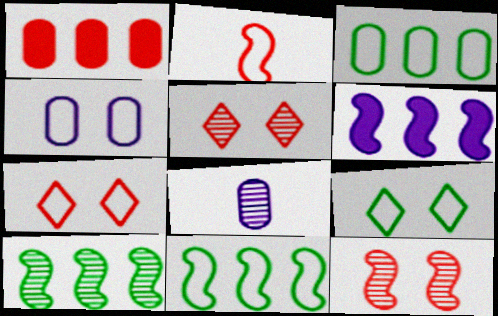[[1, 2, 5], 
[5, 8, 10]]